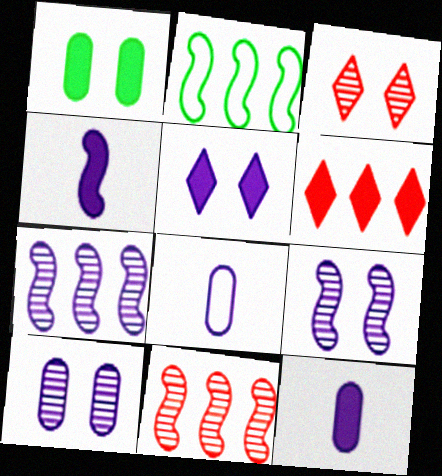[[1, 4, 6], 
[2, 3, 12], 
[5, 7, 8]]